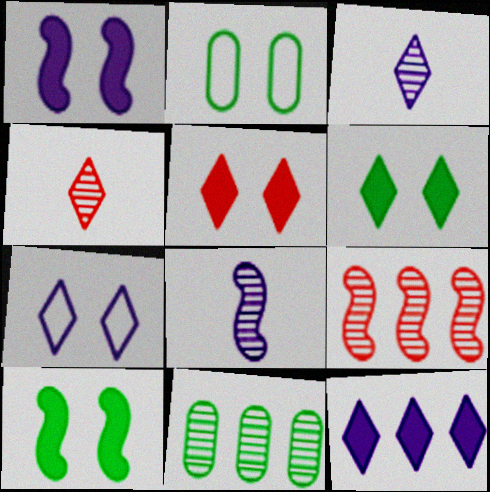[[3, 7, 12]]